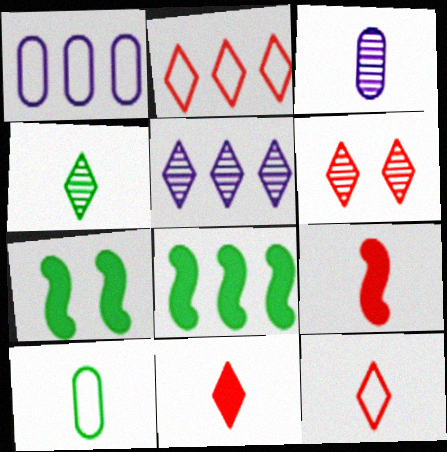[[2, 3, 7], 
[2, 6, 11], 
[4, 5, 6]]